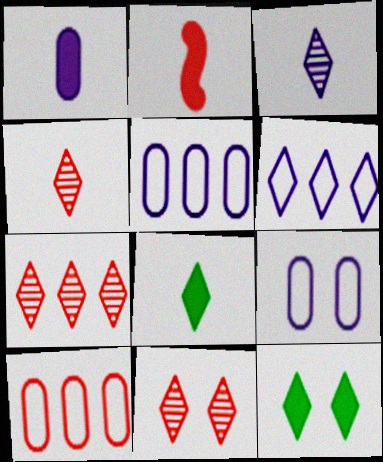[[1, 2, 8], 
[2, 10, 11], 
[4, 6, 12], 
[4, 7, 11], 
[6, 8, 11]]